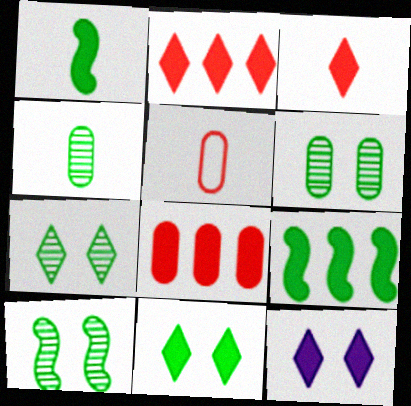[[1, 8, 12], 
[6, 7, 10]]